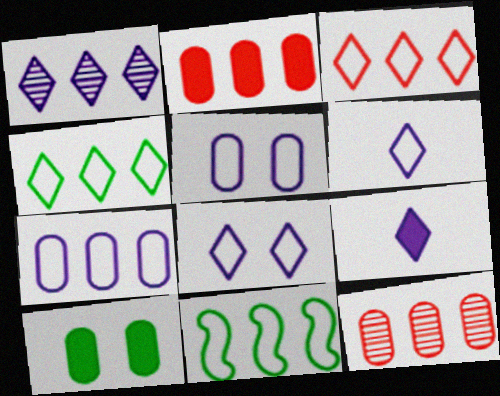[[1, 2, 11], 
[1, 8, 9], 
[3, 7, 11]]